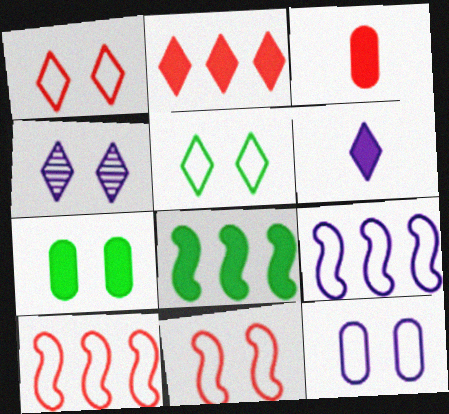[[4, 7, 11], 
[5, 11, 12]]